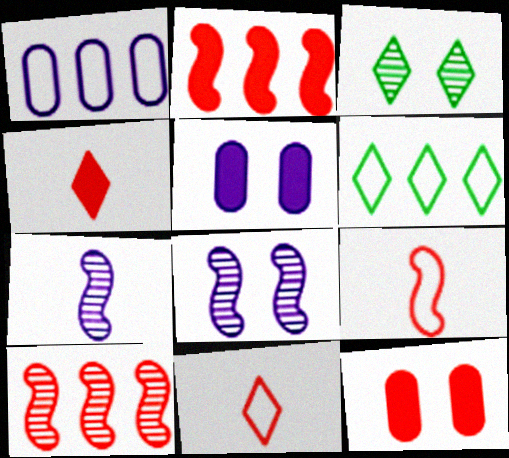[[2, 4, 12], 
[6, 7, 12], 
[10, 11, 12]]